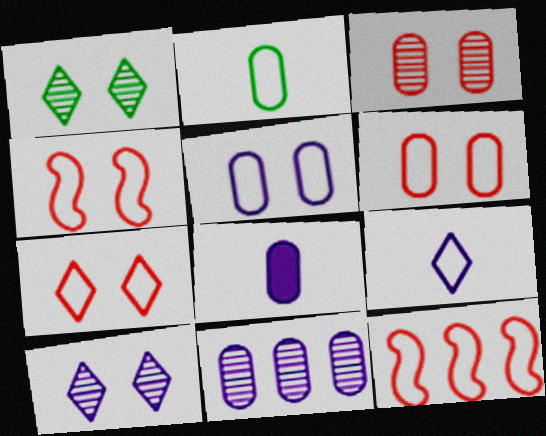[[1, 8, 12], 
[4, 6, 7], 
[5, 8, 11]]